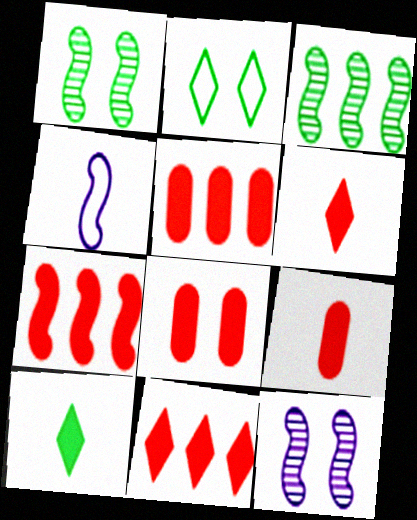[[1, 4, 7], 
[2, 8, 12], 
[5, 7, 11], 
[5, 8, 9], 
[6, 7, 8]]